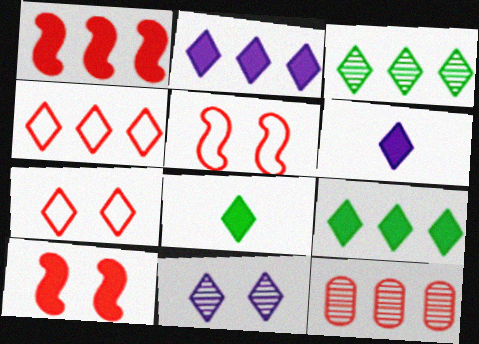[[1, 4, 12], 
[2, 3, 4], 
[3, 6, 7], 
[4, 8, 11]]